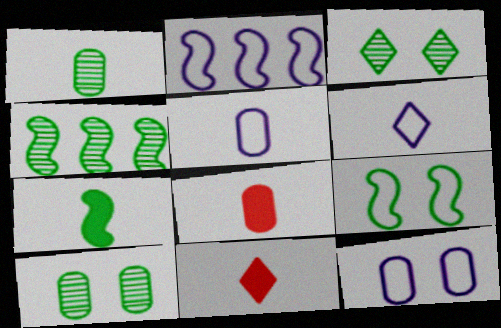[[1, 3, 4], 
[1, 5, 8], 
[2, 3, 8], 
[2, 6, 12], 
[2, 10, 11], 
[4, 7, 9], 
[4, 11, 12]]